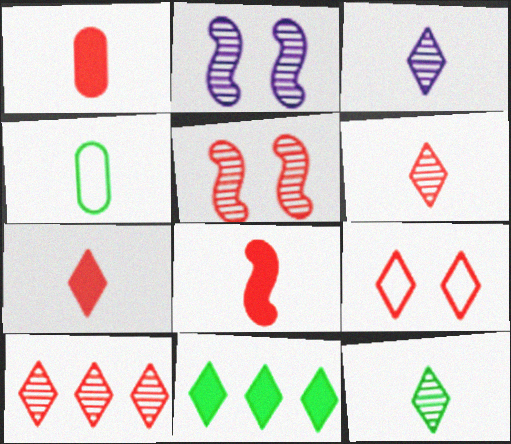[[1, 7, 8], 
[3, 4, 8], 
[3, 6, 12], 
[3, 9, 11], 
[7, 9, 10]]